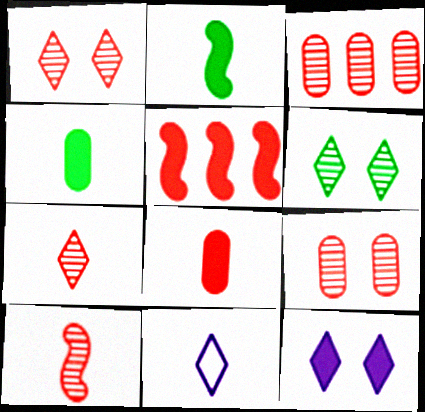[[1, 3, 10], 
[4, 5, 12], 
[4, 10, 11]]